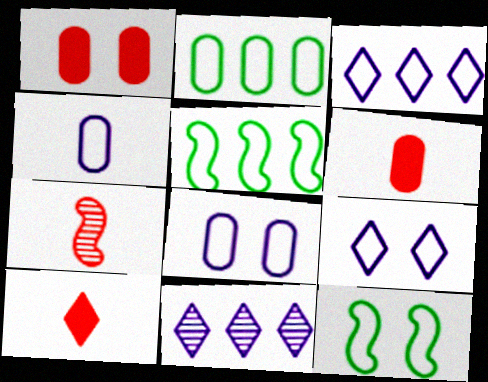[[6, 11, 12]]